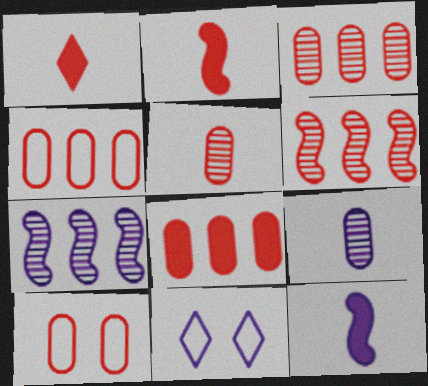[[1, 6, 10], 
[3, 4, 8], 
[5, 8, 10]]